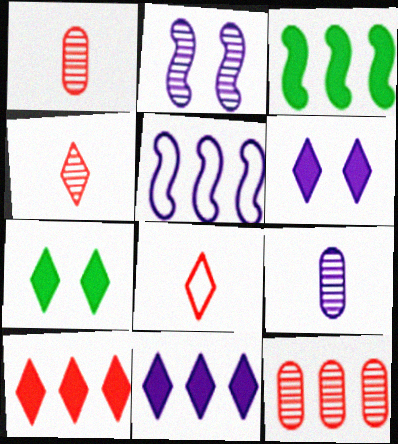[[1, 5, 7], 
[5, 6, 9]]